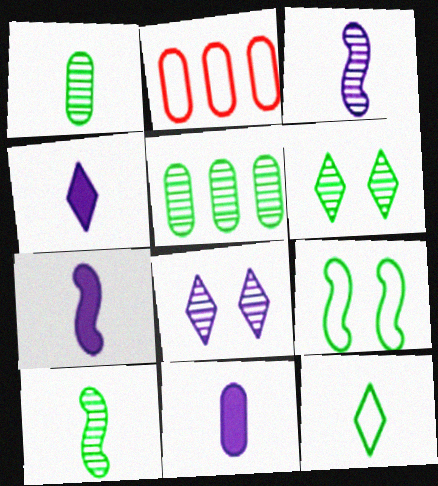[[2, 6, 7], 
[4, 7, 11], 
[5, 6, 10]]